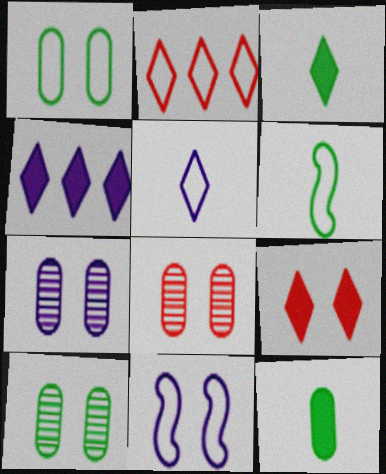[[3, 4, 9], 
[4, 6, 8], 
[7, 8, 10], 
[9, 10, 11]]